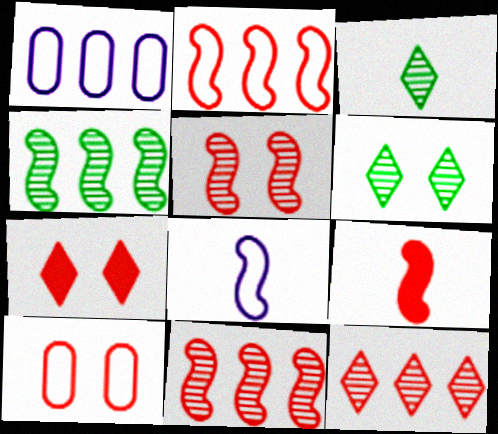[[1, 6, 9], 
[2, 5, 9], 
[5, 7, 10], 
[9, 10, 12]]